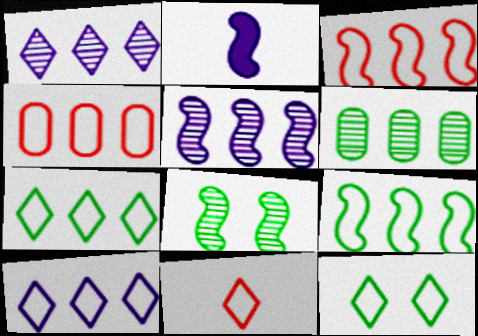[[2, 3, 8], 
[4, 9, 10], 
[10, 11, 12]]